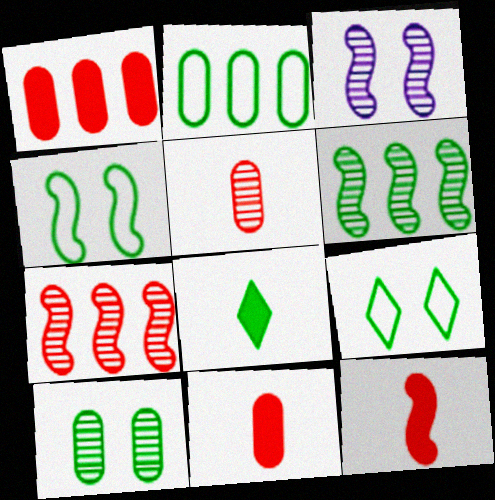[]